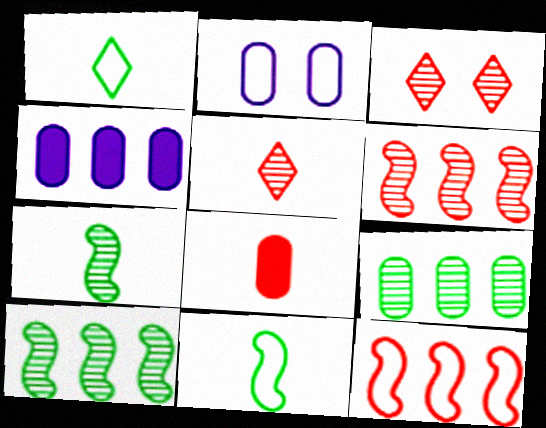[[1, 2, 12], 
[2, 8, 9], 
[3, 4, 11], 
[3, 8, 12]]